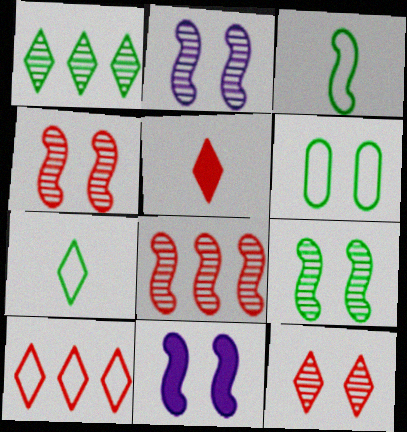[[2, 4, 9], 
[3, 8, 11], 
[5, 10, 12], 
[6, 11, 12]]